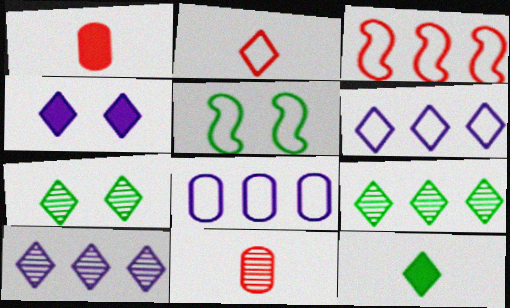[[1, 5, 10], 
[2, 4, 9], 
[2, 5, 8]]